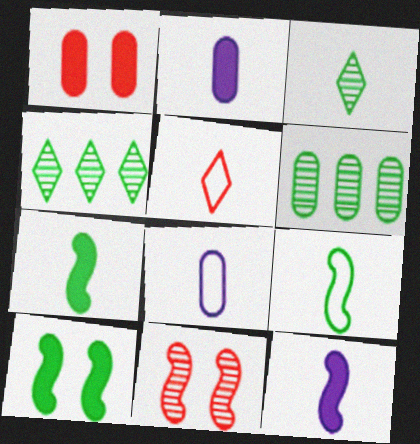[[1, 6, 8], 
[5, 8, 9]]